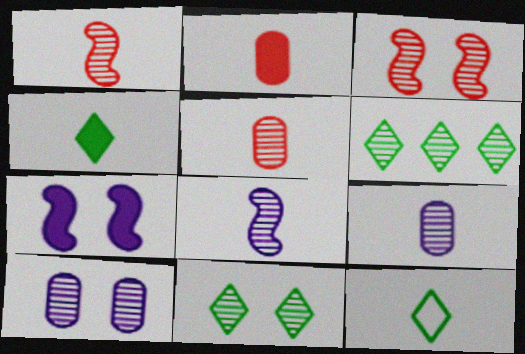[[1, 6, 10], 
[2, 8, 12], 
[3, 6, 9], 
[3, 10, 11]]